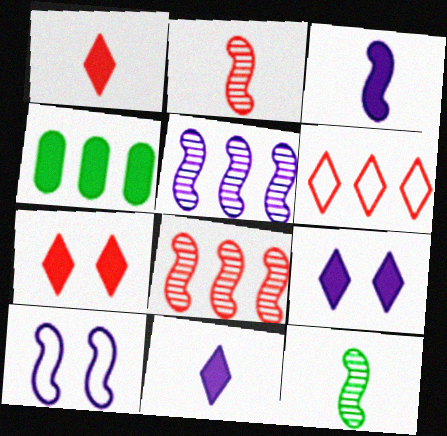[[3, 4, 7], 
[3, 5, 10], 
[4, 5, 6]]